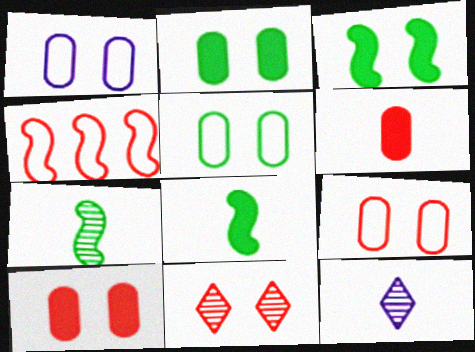[[1, 3, 11], 
[1, 5, 9], 
[2, 4, 12], 
[4, 6, 11]]